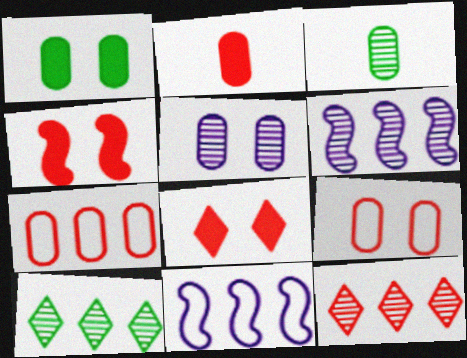[[1, 5, 9], 
[3, 8, 11]]